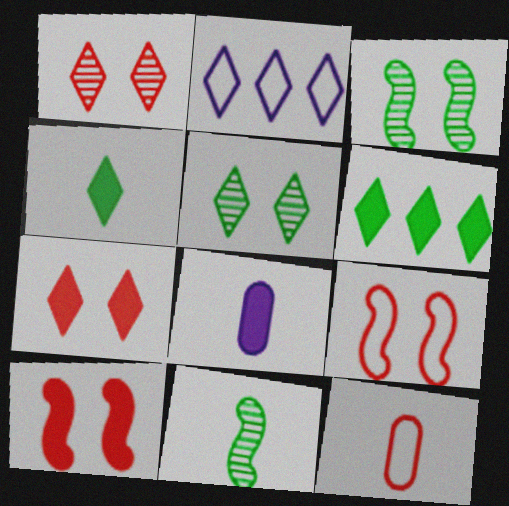[[1, 2, 4], 
[6, 8, 10]]